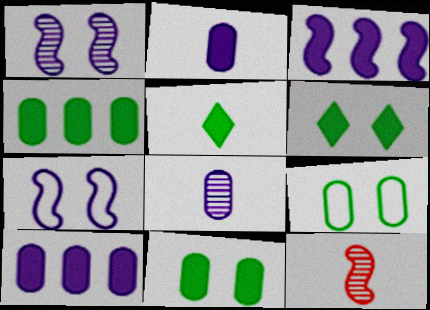[]